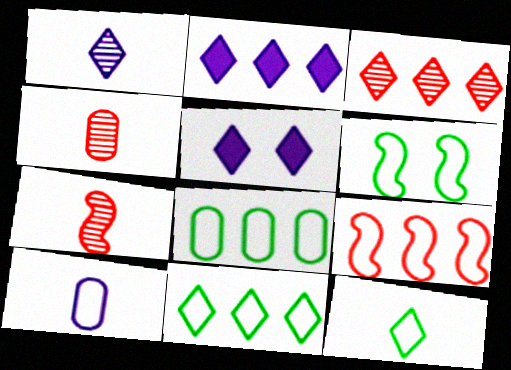[[2, 3, 11], 
[2, 4, 6], 
[3, 5, 12], 
[5, 7, 8], 
[6, 8, 12]]